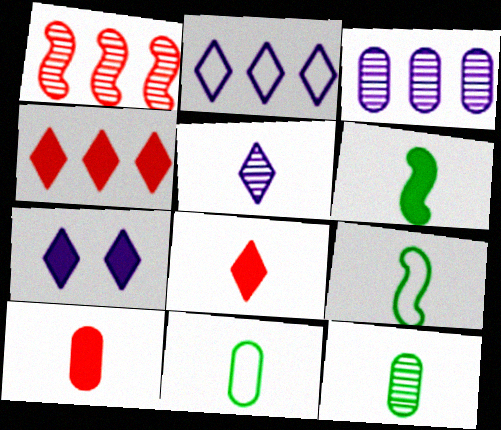[[1, 7, 11], 
[2, 5, 7], 
[5, 9, 10]]